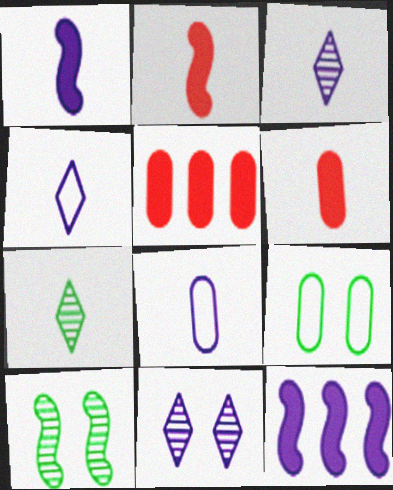[[1, 3, 8], 
[2, 7, 8], 
[4, 5, 10], 
[8, 11, 12]]